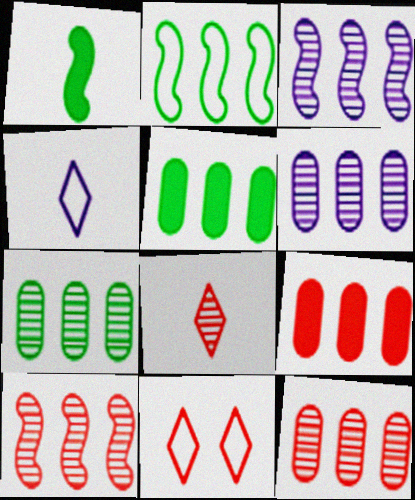[[1, 6, 11], 
[6, 7, 12]]